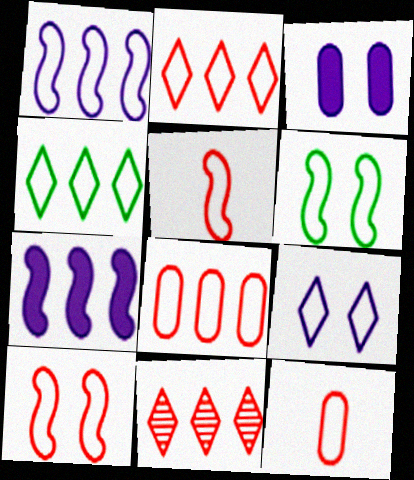[[1, 4, 8], 
[1, 5, 6], 
[2, 10, 12]]